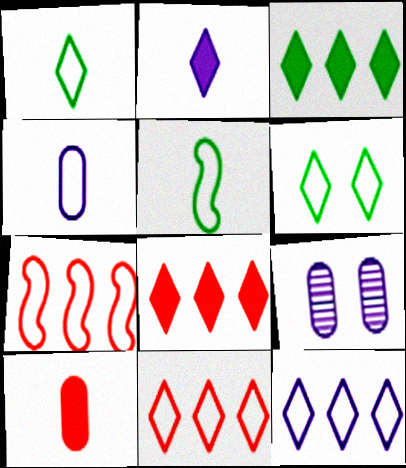[[4, 6, 7], 
[5, 8, 9]]